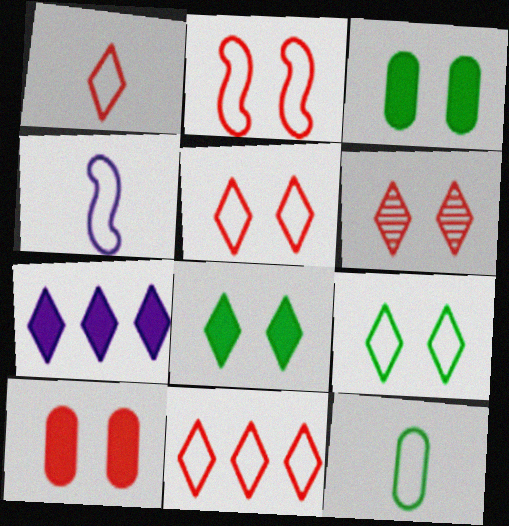[[1, 4, 12], 
[1, 5, 11], 
[2, 6, 10]]